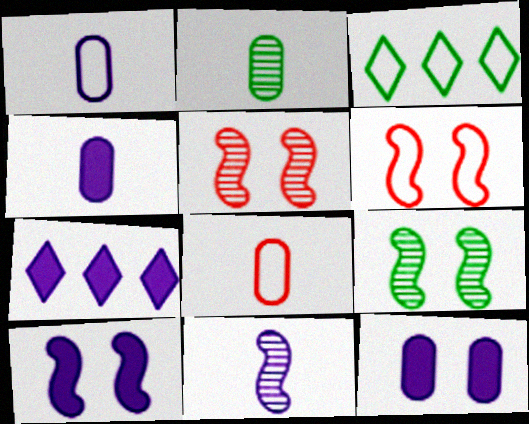[[1, 3, 6], 
[2, 4, 8], 
[2, 6, 7], 
[3, 4, 5], 
[4, 7, 10], 
[6, 9, 10], 
[7, 8, 9]]